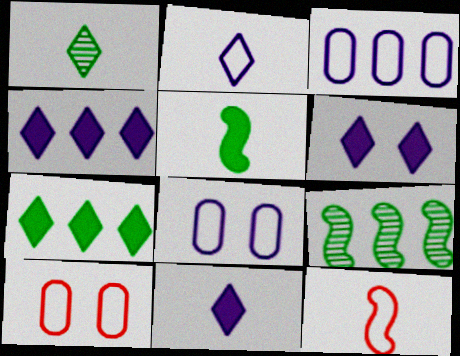[[4, 6, 11], 
[9, 10, 11]]